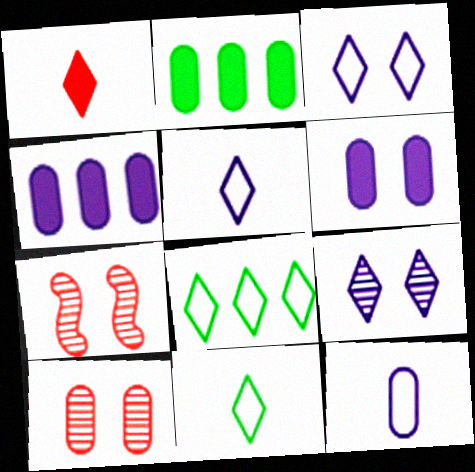[[1, 8, 9], 
[2, 5, 7], 
[2, 10, 12], 
[4, 7, 11]]